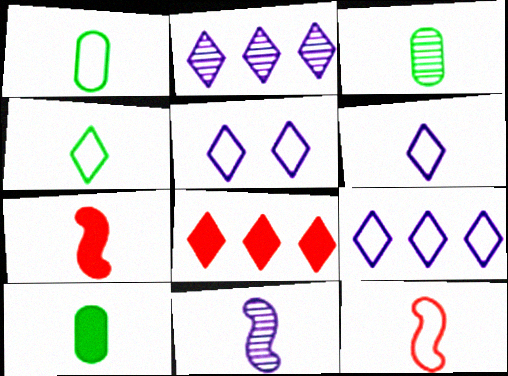[[1, 3, 10], 
[1, 6, 12], 
[3, 6, 7], 
[5, 6, 9]]